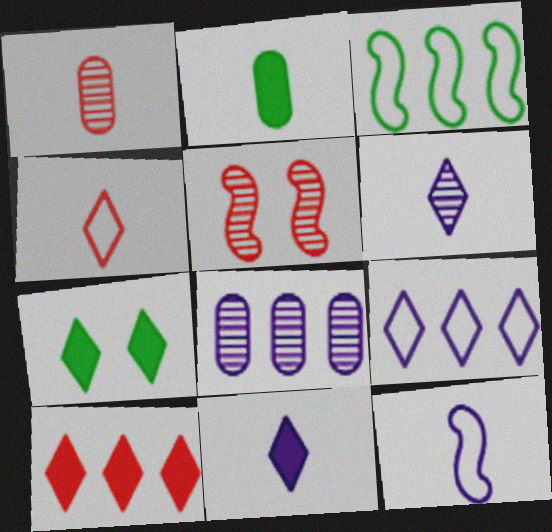[[2, 5, 9], 
[3, 8, 10], 
[7, 10, 11]]